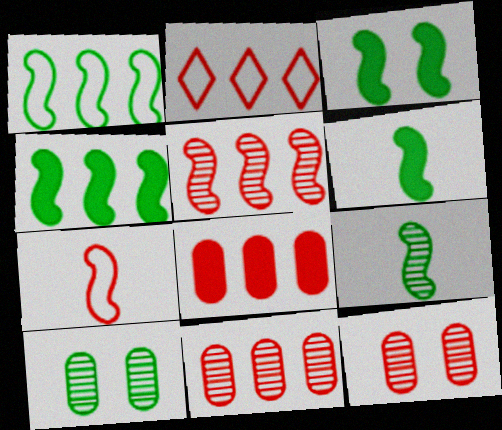[[1, 3, 9], 
[2, 5, 8], 
[3, 4, 6]]